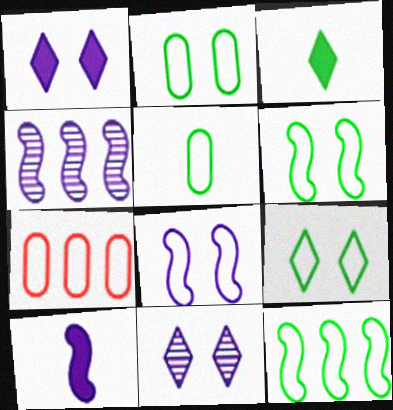[[2, 6, 9], 
[4, 8, 10], 
[5, 9, 12]]